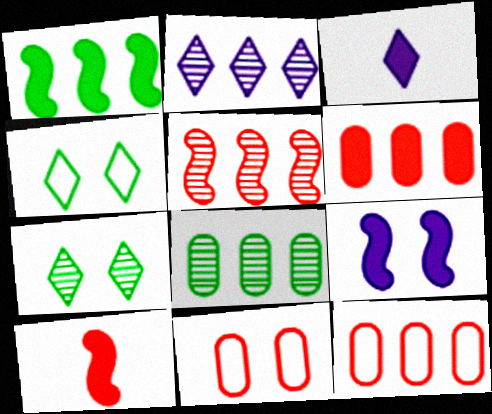[[1, 2, 12], 
[1, 9, 10], 
[2, 5, 8], 
[7, 9, 11]]